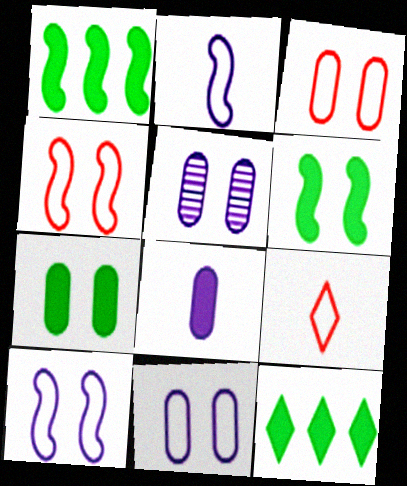[[1, 5, 9], 
[3, 5, 7]]